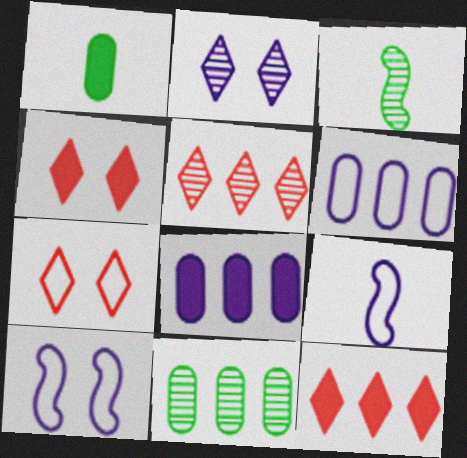[[1, 5, 10], 
[2, 8, 9], 
[3, 4, 6], 
[3, 7, 8], 
[4, 9, 11]]